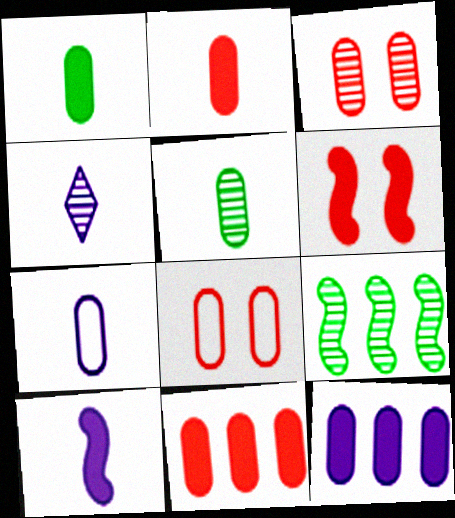[[2, 5, 7], 
[3, 4, 9], 
[4, 7, 10], 
[5, 8, 12]]